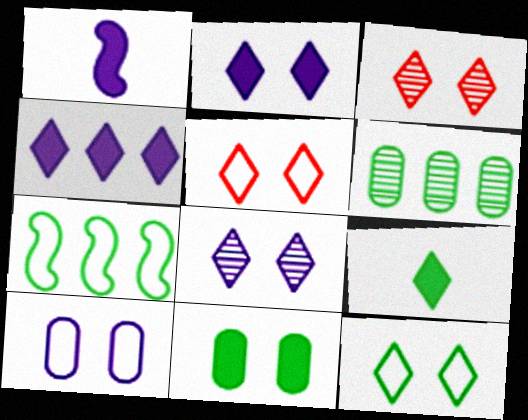[[1, 5, 6], 
[2, 3, 12]]